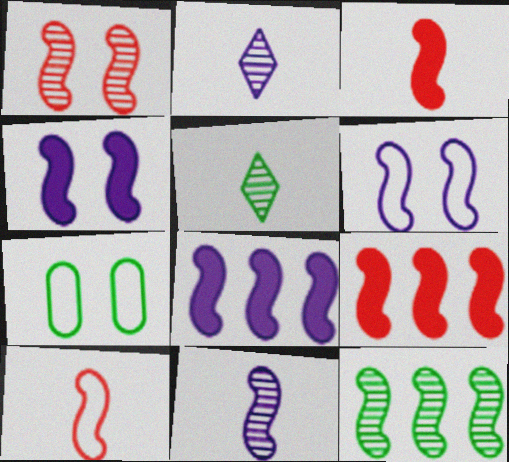[[1, 9, 10], 
[1, 11, 12], 
[2, 7, 9], 
[3, 6, 12], 
[4, 10, 12], 
[6, 8, 11]]